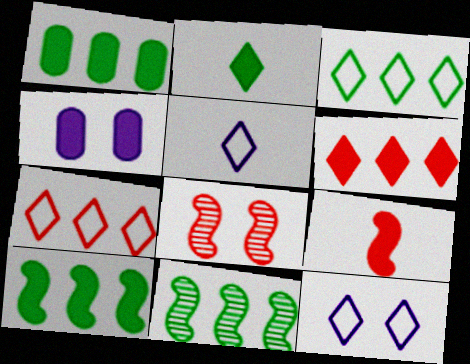[[1, 3, 11], 
[1, 5, 8]]